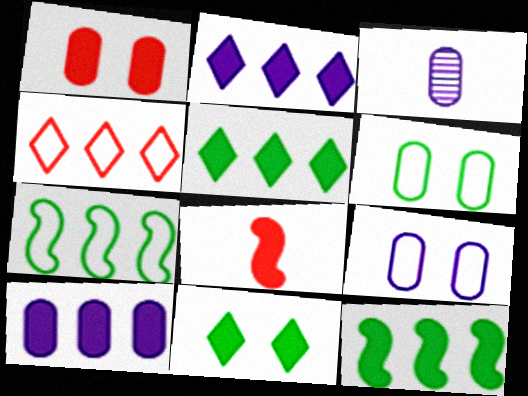[[3, 9, 10], 
[8, 10, 11]]